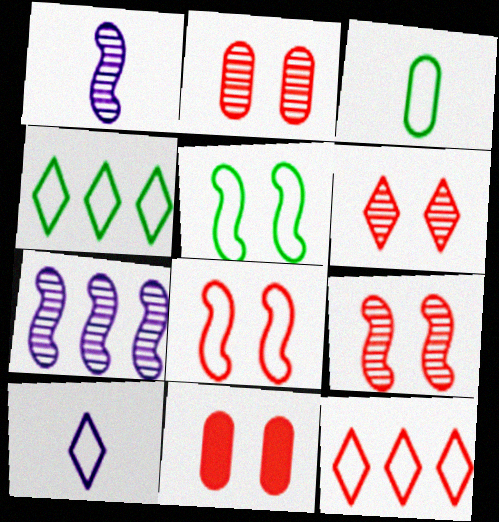[[1, 4, 11], 
[2, 6, 9], 
[3, 4, 5], 
[6, 8, 11]]